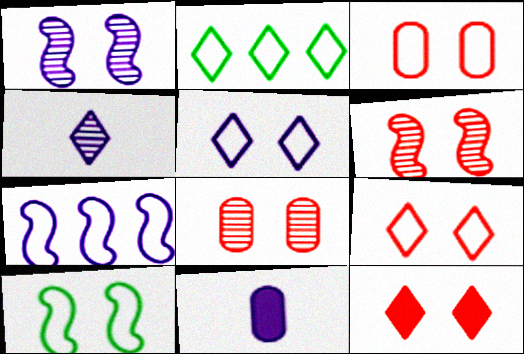[[2, 4, 12], 
[2, 6, 11], 
[3, 5, 10], 
[3, 6, 12]]